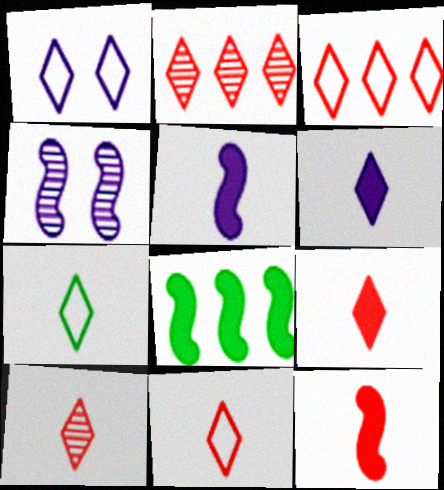[[1, 3, 7], 
[6, 7, 10], 
[9, 10, 11]]